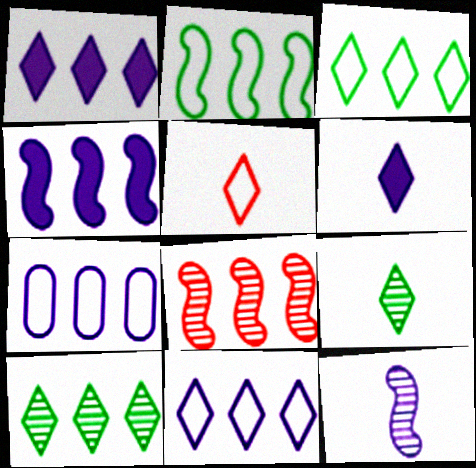[[2, 4, 8], 
[5, 6, 9]]